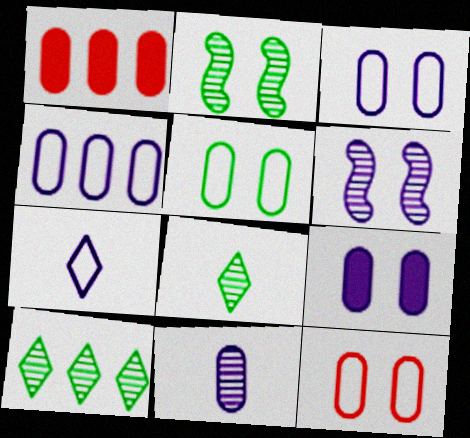[[1, 2, 7], 
[1, 5, 11], 
[3, 5, 12], 
[4, 9, 11]]